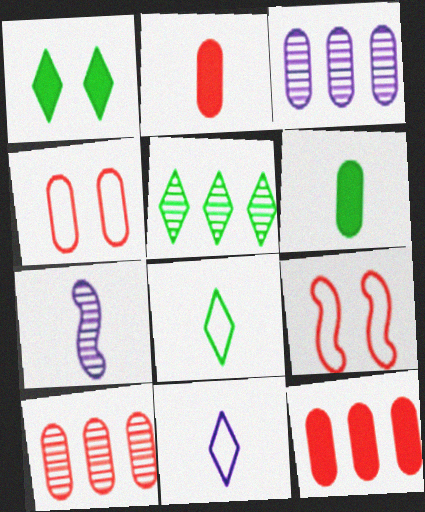[[1, 5, 8], 
[2, 4, 10], 
[2, 7, 8], 
[3, 4, 6]]